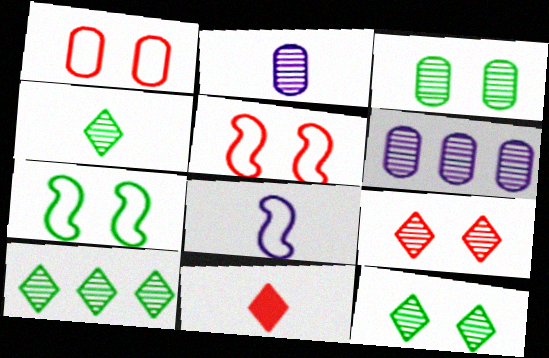[[4, 10, 12], 
[6, 7, 11]]